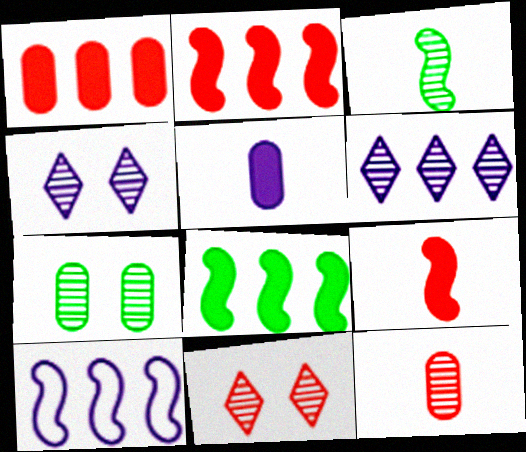[[4, 5, 10]]